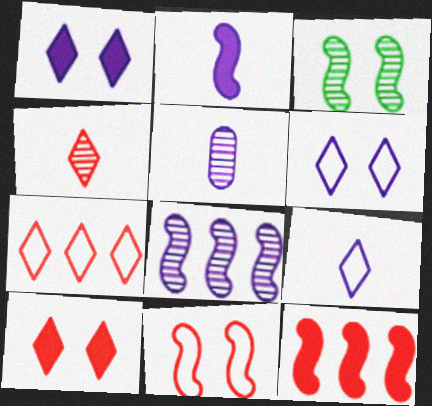[[2, 5, 9], 
[4, 7, 10]]